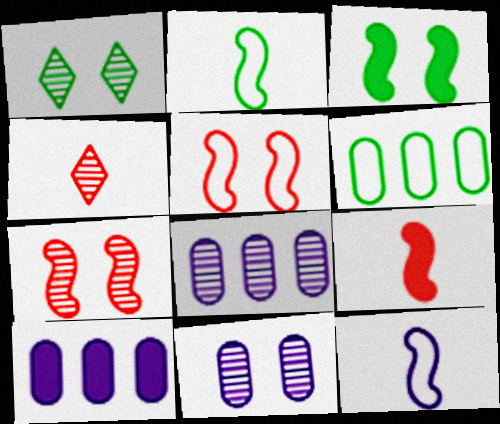[[1, 7, 11]]